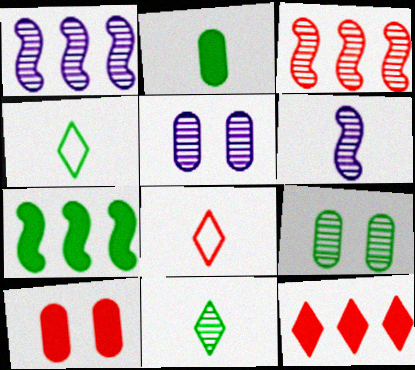[[1, 4, 10], 
[2, 6, 8], 
[3, 5, 11], 
[3, 8, 10], 
[4, 7, 9], 
[5, 7, 8]]